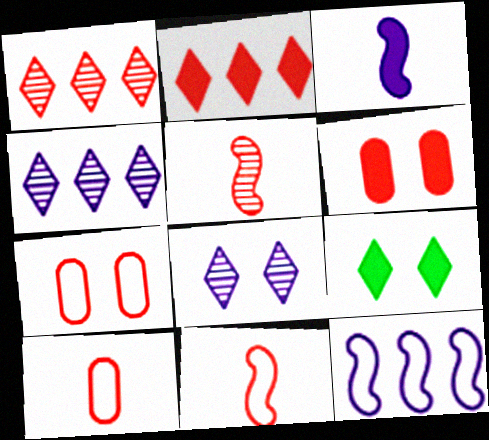[[1, 6, 11], 
[2, 5, 7]]